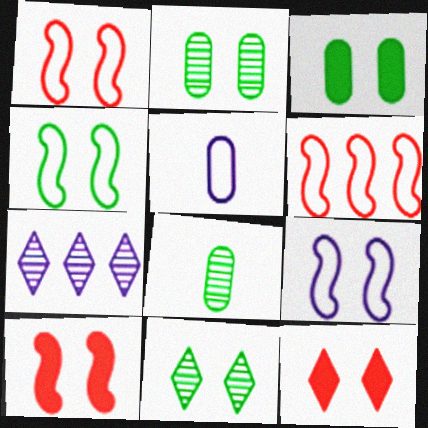[[1, 4, 9], 
[2, 9, 12], 
[3, 4, 11]]